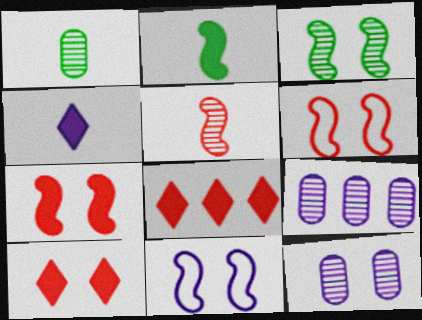[[1, 8, 11], 
[3, 7, 11], 
[4, 9, 11]]